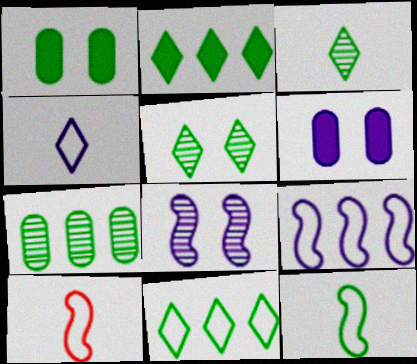[]